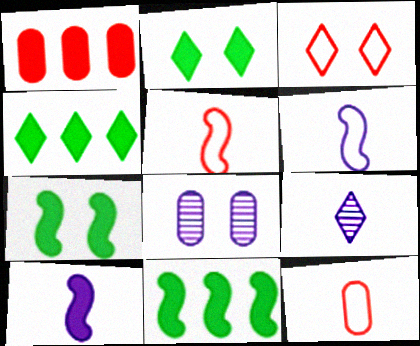[[1, 2, 10], 
[3, 4, 9], 
[3, 7, 8], 
[4, 5, 8]]